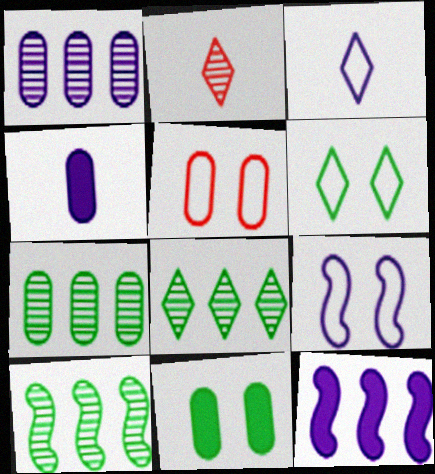[[4, 5, 7], 
[5, 6, 9], 
[7, 8, 10]]